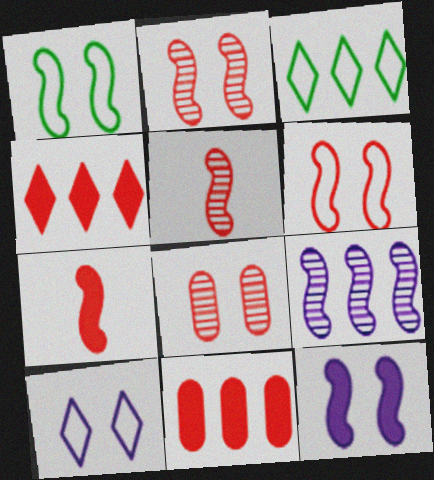[[1, 2, 12], 
[1, 7, 9], 
[3, 9, 11]]